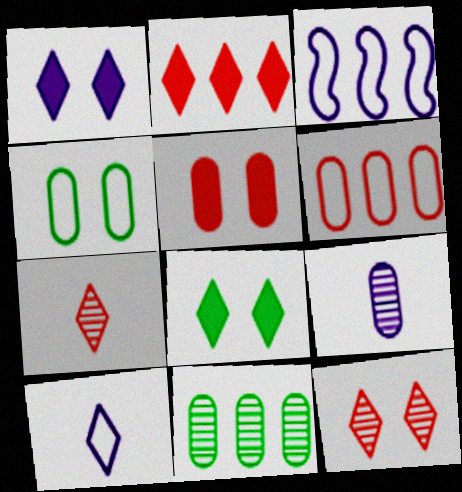[[1, 3, 9], 
[2, 3, 11]]